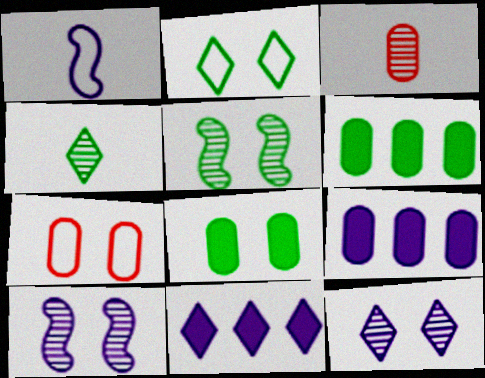[[1, 9, 12], 
[2, 5, 8]]